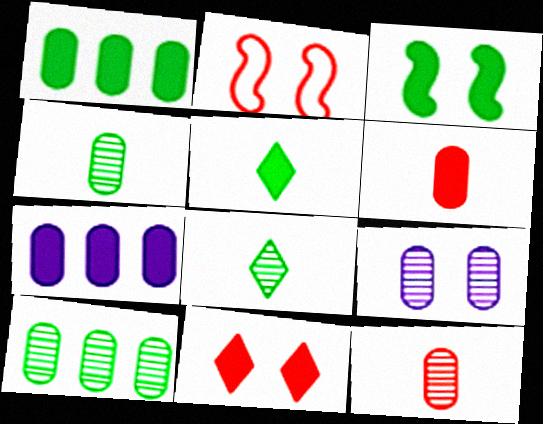[[1, 3, 5], 
[2, 7, 8], 
[9, 10, 12]]